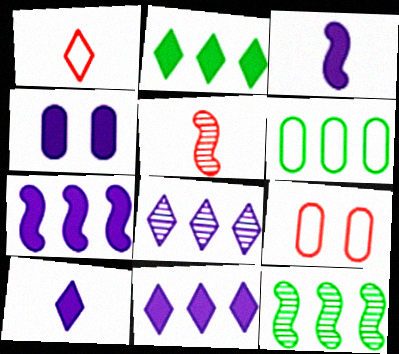[[1, 4, 12], 
[2, 6, 12], 
[3, 4, 11], 
[4, 7, 10], 
[9, 10, 12]]